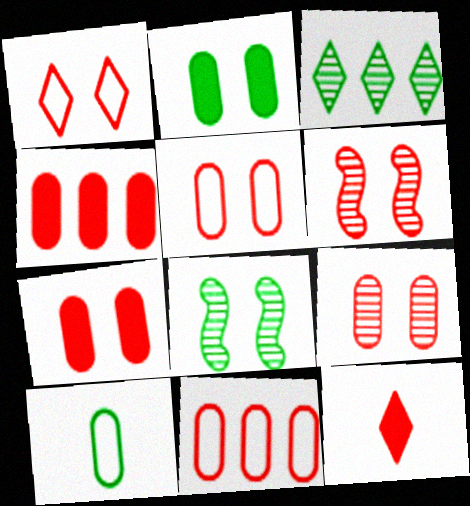[[1, 6, 7], 
[5, 7, 9], 
[6, 11, 12]]